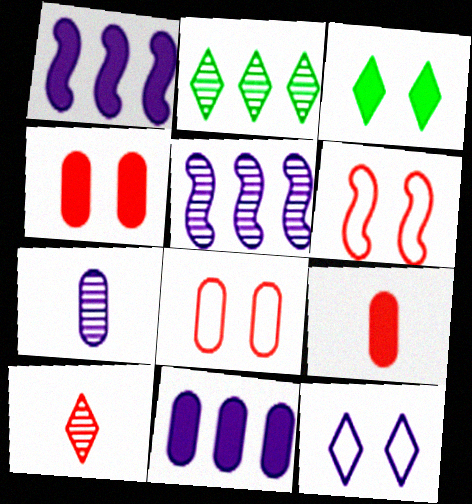[[1, 3, 9], 
[1, 7, 12]]